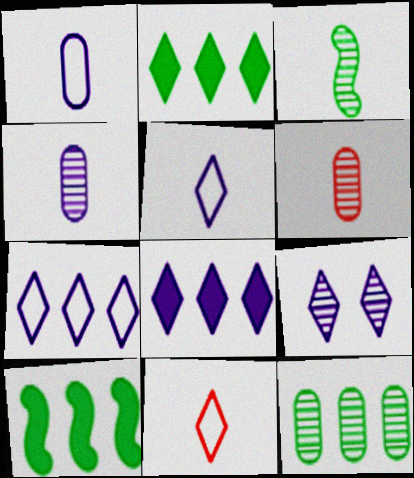[[2, 9, 11], 
[5, 8, 9]]